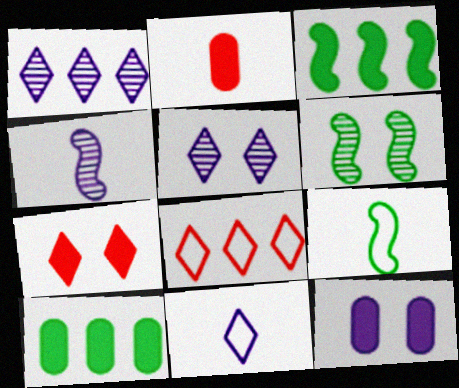[[2, 10, 12], 
[3, 6, 9]]